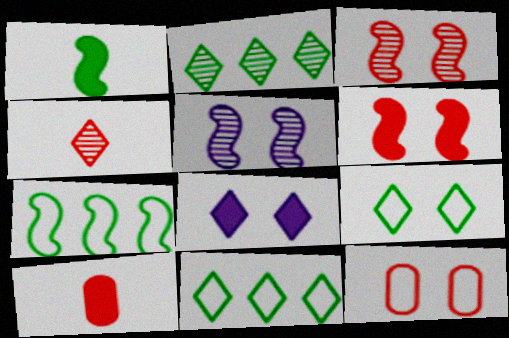[[4, 8, 11], 
[5, 10, 11]]